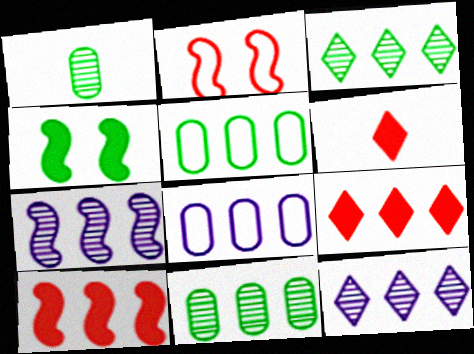[[3, 8, 10], 
[5, 7, 9], 
[5, 10, 12]]